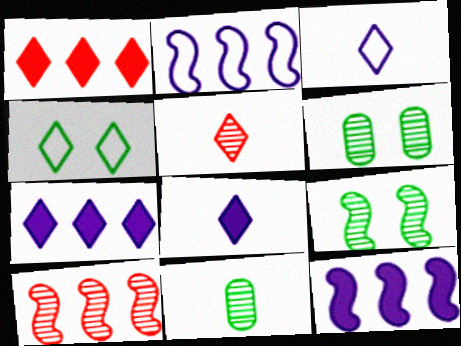[[4, 5, 7]]